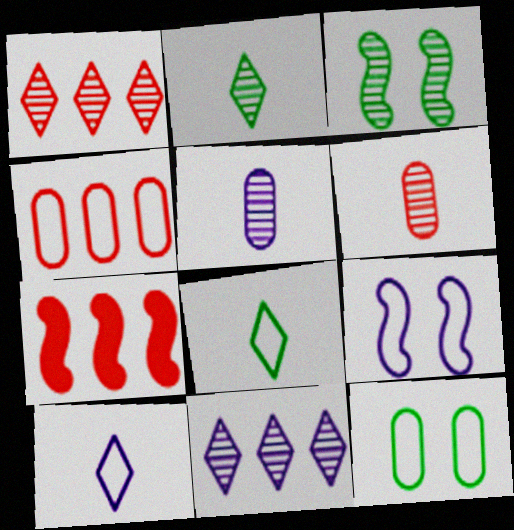[[1, 3, 5], 
[1, 4, 7], 
[3, 6, 11], 
[4, 8, 9]]